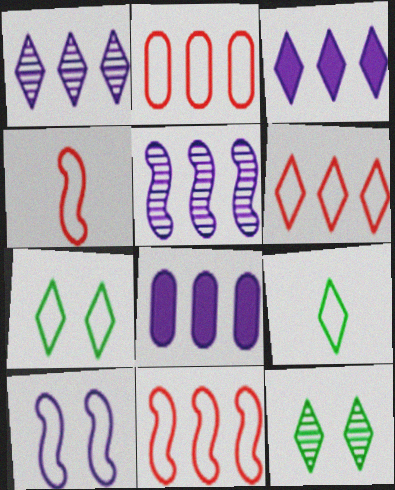[[2, 6, 11], 
[2, 9, 10], 
[4, 8, 12]]